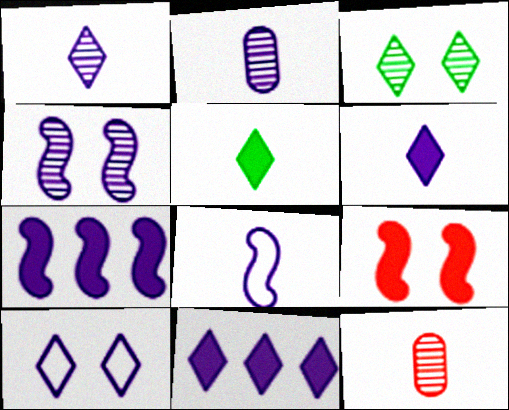[[1, 10, 11], 
[2, 6, 8], 
[2, 7, 10], 
[4, 7, 8], 
[5, 8, 12]]